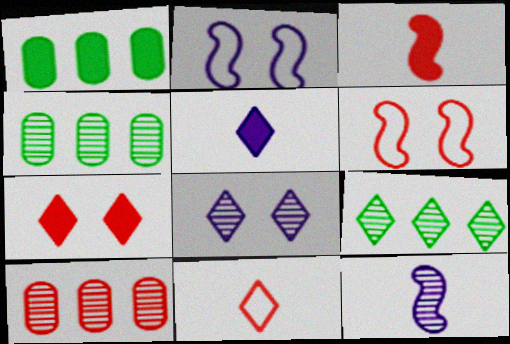[[4, 5, 6]]